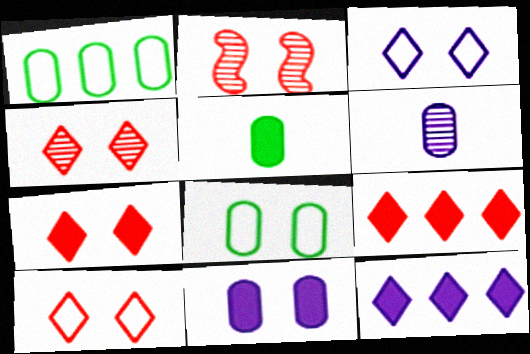[[4, 7, 10]]